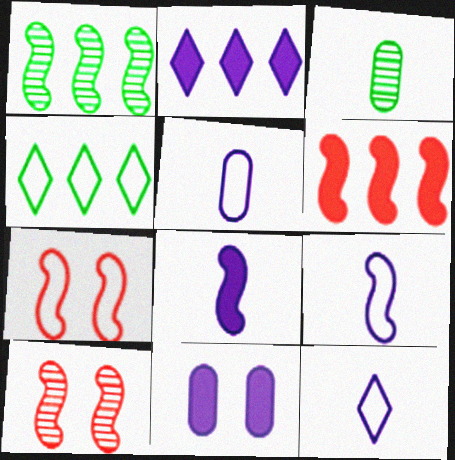[[1, 7, 8], 
[2, 3, 7], 
[2, 8, 11], 
[4, 5, 7], 
[5, 9, 12]]